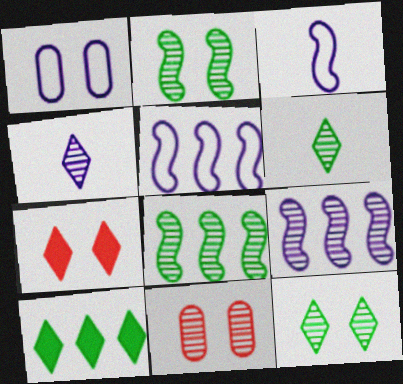[[1, 2, 7], 
[3, 10, 11], 
[4, 8, 11], 
[6, 9, 11]]